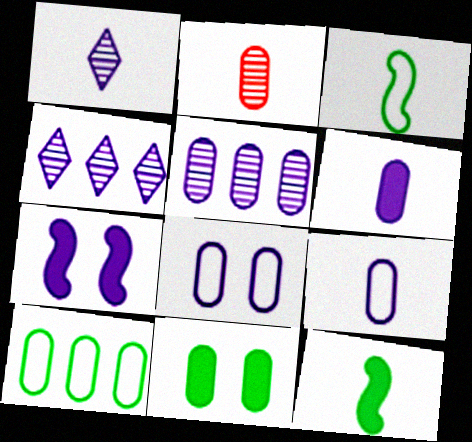[[4, 7, 9], 
[5, 6, 8]]